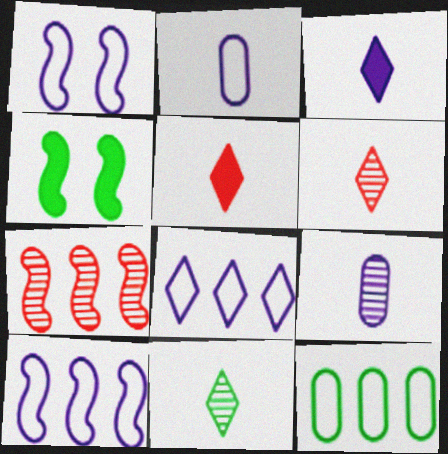[[1, 2, 8], 
[4, 11, 12]]